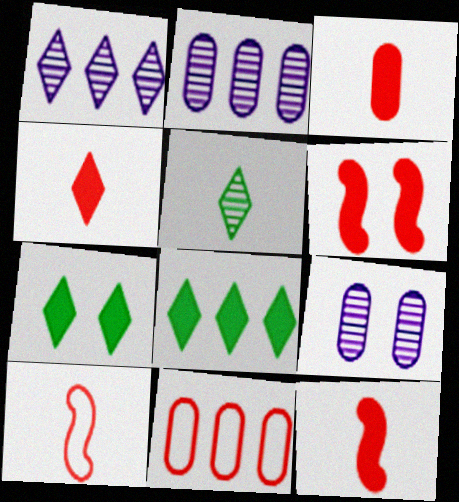[[2, 7, 10], 
[3, 4, 12], 
[8, 9, 10]]